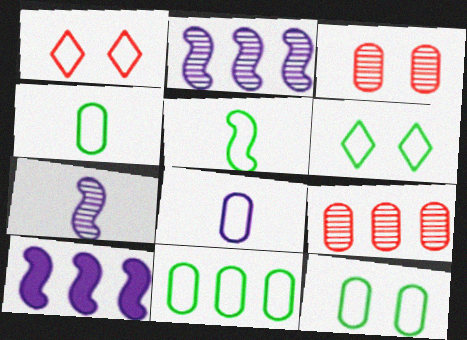[[4, 11, 12], 
[5, 6, 11]]